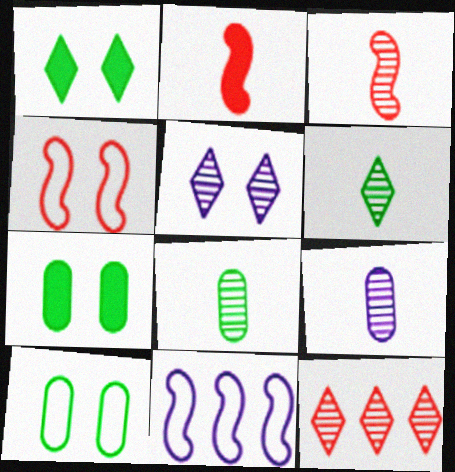[[3, 6, 9], 
[4, 5, 7], 
[5, 6, 12]]